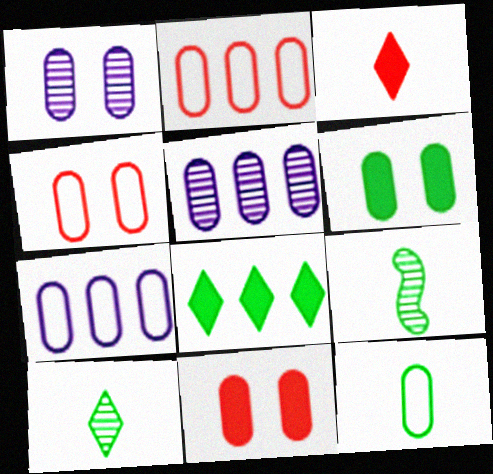[[1, 4, 6], 
[4, 7, 12], 
[5, 11, 12]]